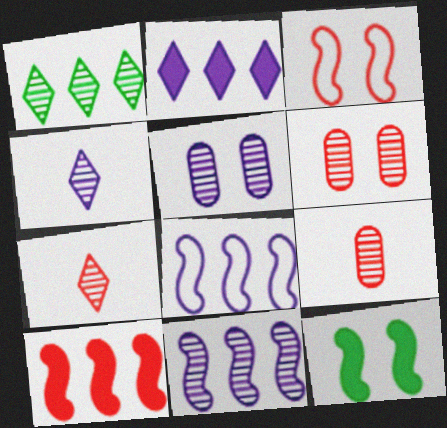[[4, 5, 11]]